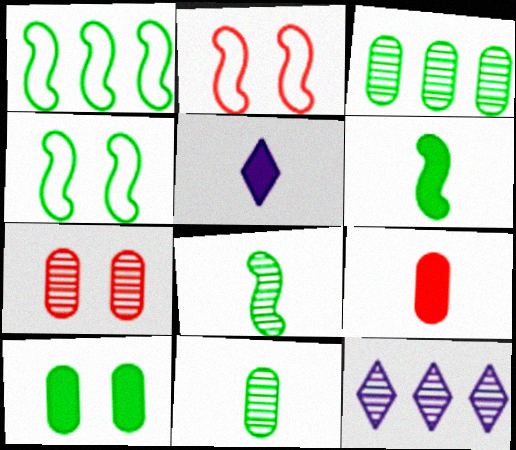[[1, 5, 7], 
[2, 3, 5], 
[4, 9, 12], 
[5, 6, 9], 
[7, 8, 12]]